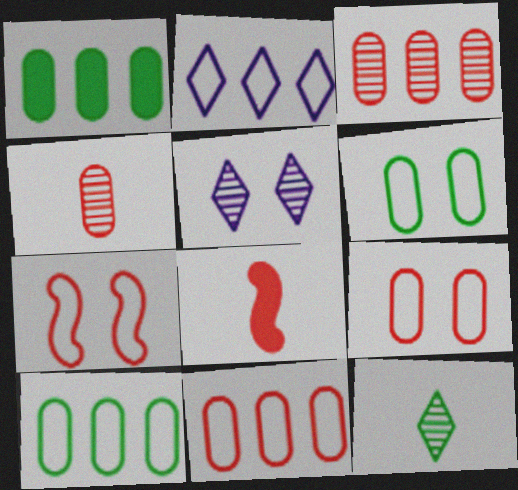[[5, 8, 10]]